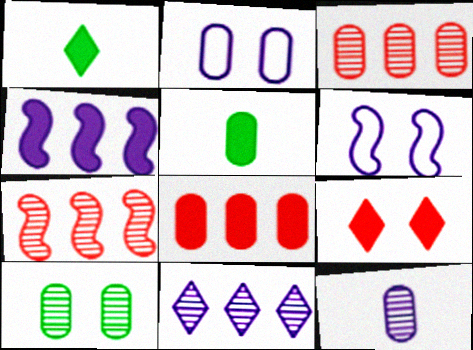[[1, 2, 7], 
[1, 3, 6], 
[2, 3, 5], 
[3, 10, 12], 
[4, 5, 9], 
[6, 9, 10]]